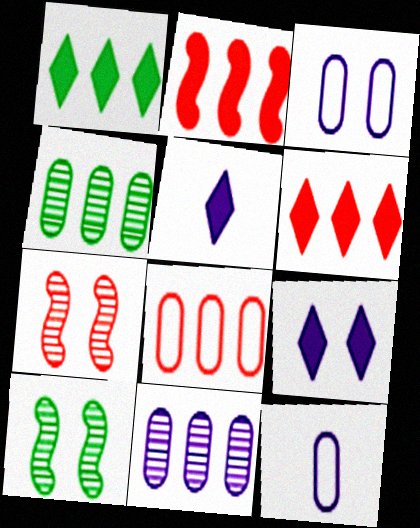[[1, 7, 12], 
[5, 8, 10], 
[6, 10, 12]]